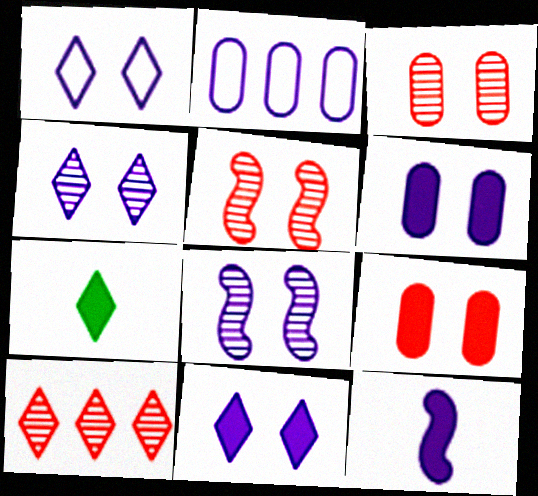[[1, 4, 11], 
[1, 6, 8], 
[1, 7, 10], 
[2, 4, 12], 
[2, 5, 7]]